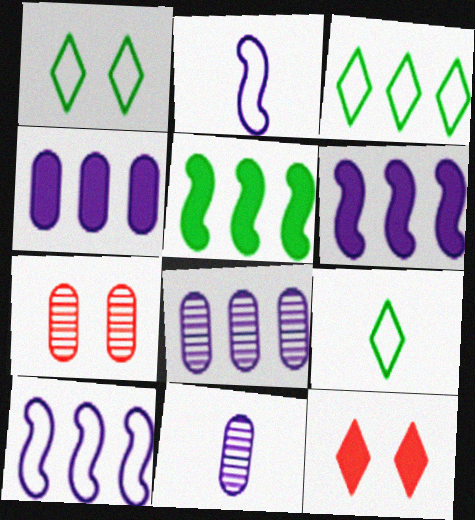[[1, 3, 9], 
[6, 7, 9]]